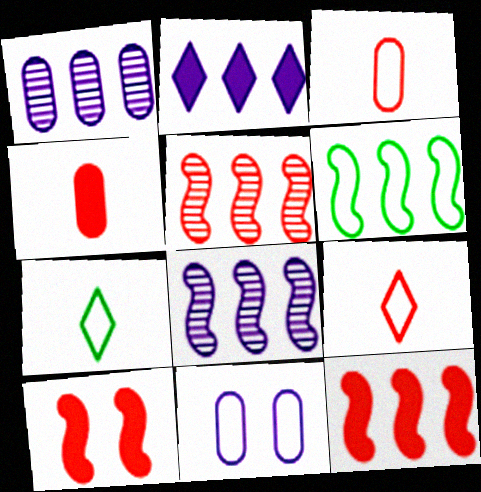[[1, 7, 10], 
[6, 8, 12], 
[6, 9, 11]]